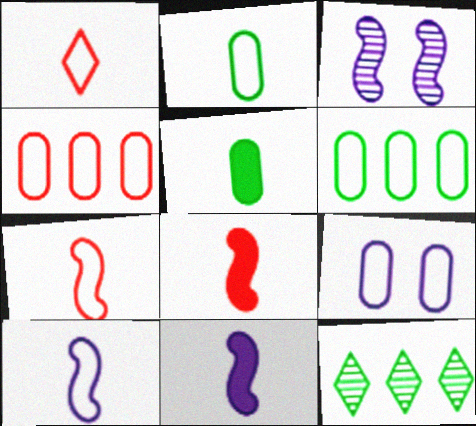[[1, 2, 10], 
[2, 4, 9], 
[8, 9, 12]]